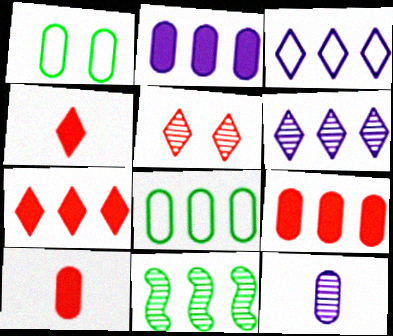[[1, 9, 12], 
[3, 9, 11], 
[5, 11, 12]]